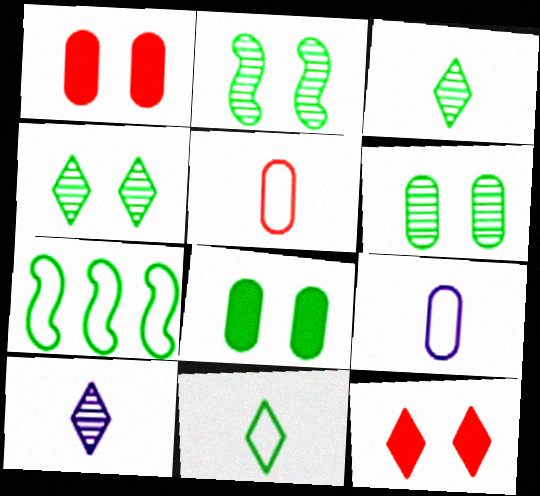[[1, 7, 10], 
[2, 4, 6], 
[3, 7, 8]]